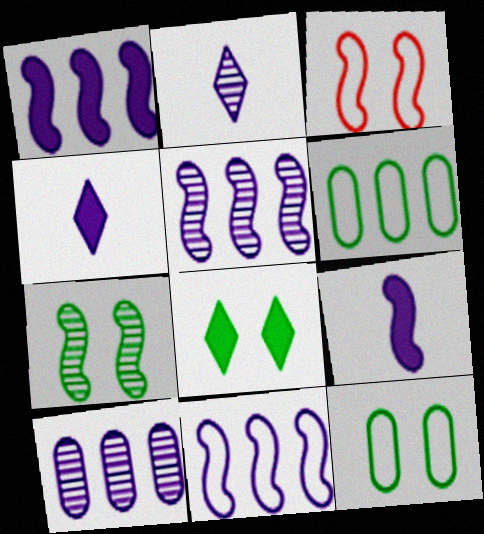[[1, 5, 11], 
[7, 8, 12]]